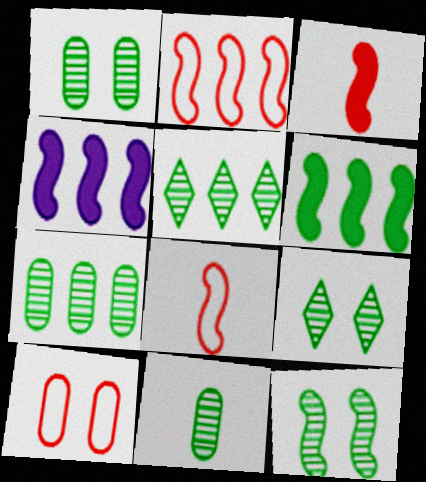[[1, 7, 11], 
[1, 9, 12], 
[4, 8, 12], 
[5, 11, 12]]